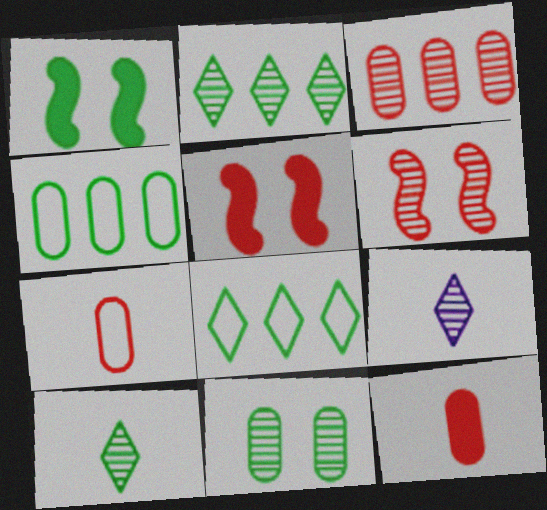[[1, 4, 10], 
[4, 5, 9]]